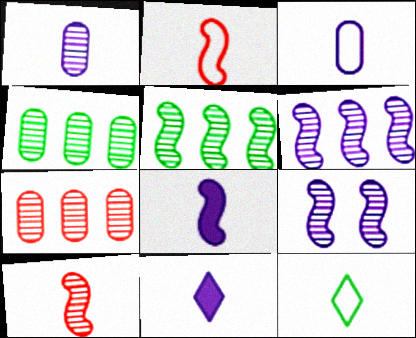[[2, 3, 12], 
[5, 9, 10]]